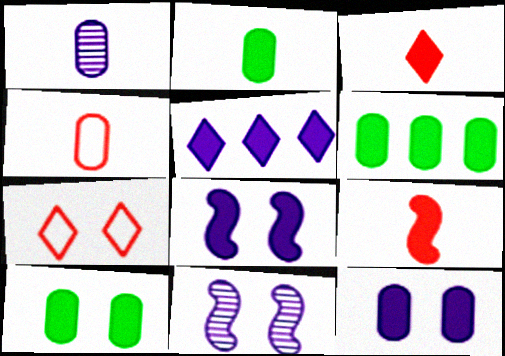[[1, 2, 4], 
[2, 6, 10], 
[3, 6, 8], 
[5, 9, 10], 
[7, 10, 11]]